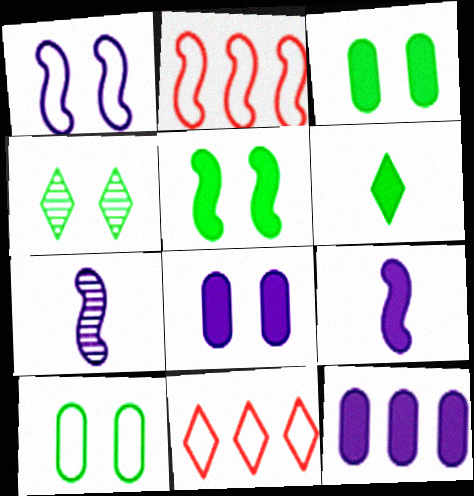[[2, 5, 7], 
[3, 7, 11], 
[4, 5, 10]]